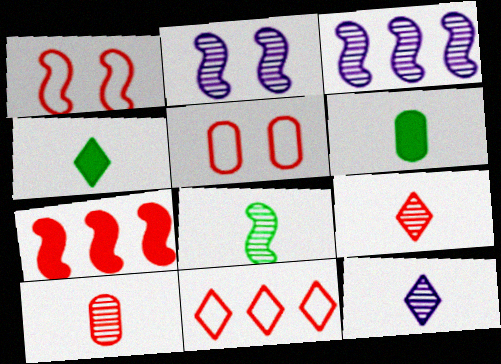[[2, 6, 11], 
[3, 4, 5], 
[5, 7, 9], 
[8, 10, 12]]